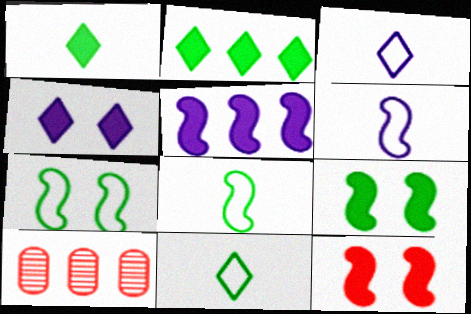[[3, 9, 10], 
[4, 8, 10]]